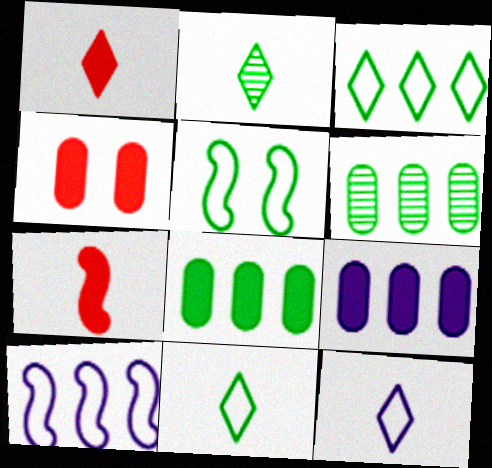[[1, 2, 12], 
[2, 4, 10], 
[2, 5, 8]]